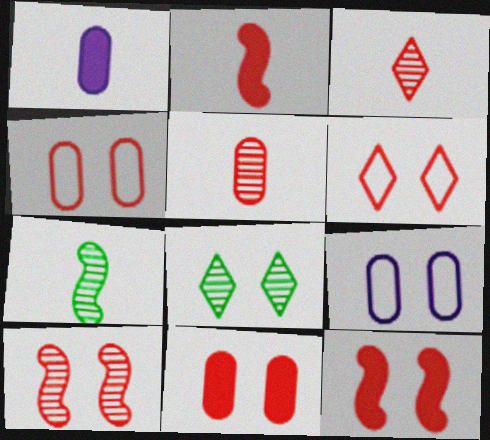[[6, 10, 11], 
[8, 9, 12]]